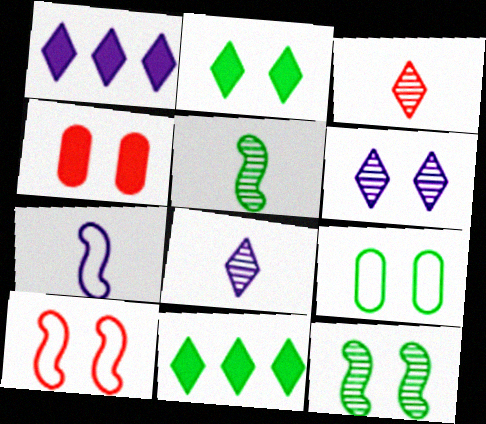[[2, 9, 12], 
[5, 9, 11]]